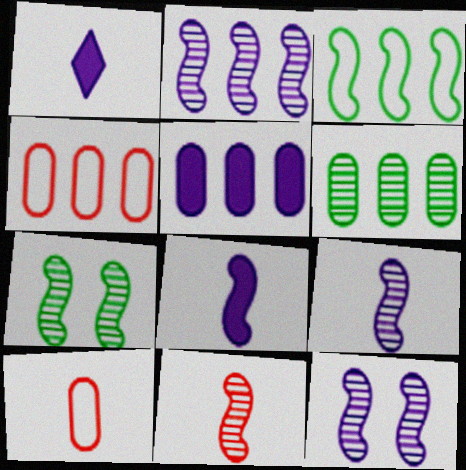[[1, 4, 7], 
[2, 7, 11], 
[2, 9, 12], 
[4, 5, 6]]